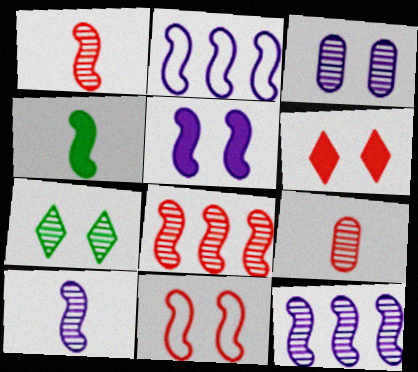[[2, 5, 10], 
[4, 11, 12], 
[7, 9, 12]]